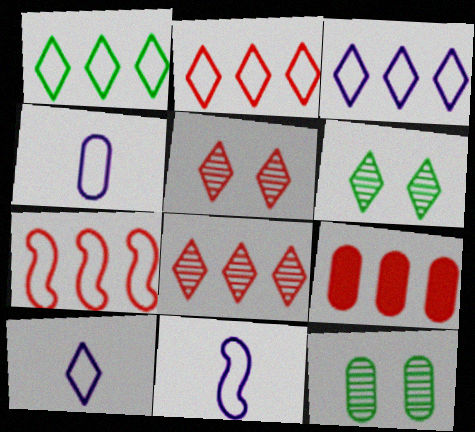[[1, 2, 3], 
[4, 9, 12], 
[4, 10, 11], 
[6, 9, 11], 
[7, 8, 9]]